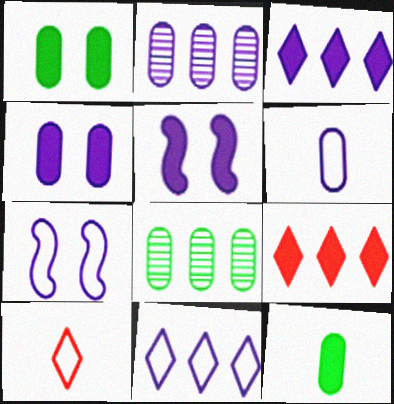[[2, 4, 6], 
[5, 8, 10], 
[5, 9, 12], 
[6, 7, 11]]